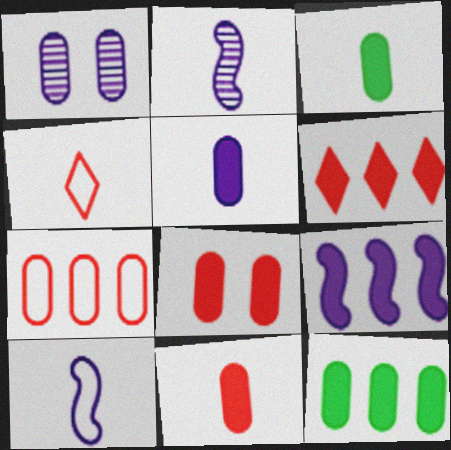[[1, 3, 7], 
[2, 3, 4], 
[3, 5, 11], 
[5, 8, 12], 
[6, 9, 12]]